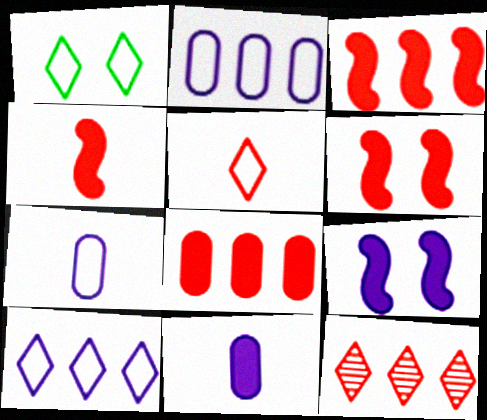[[1, 5, 10], 
[3, 4, 6]]